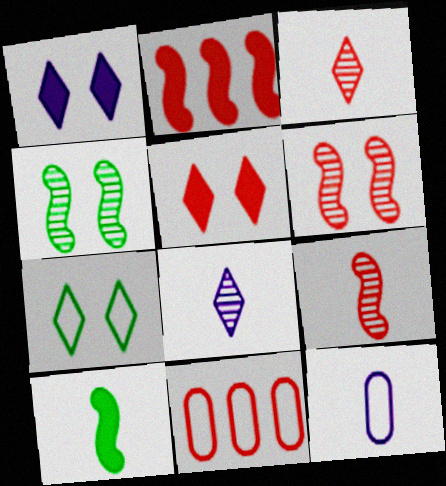[[3, 10, 12], 
[5, 9, 11]]